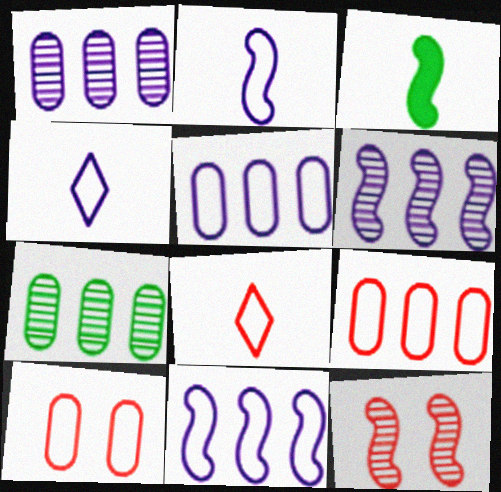[[3, 11, 12]]